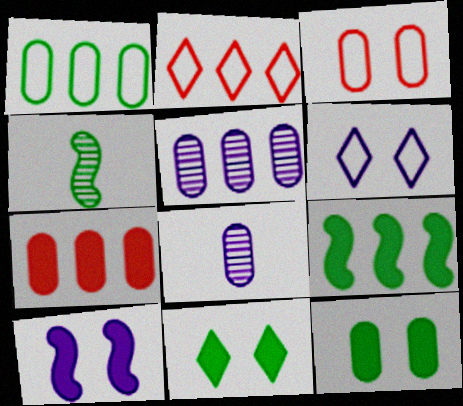[[1, 4, 11], 
[1, 5, 7], 
[2, 5, 9], 
[4, 6, 7]]